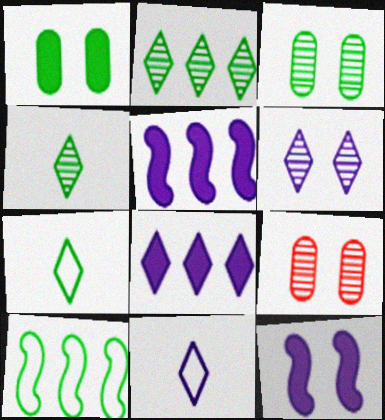[[1, 4, 10], 
[5, 7, 9], 
[6, 8, 11]]